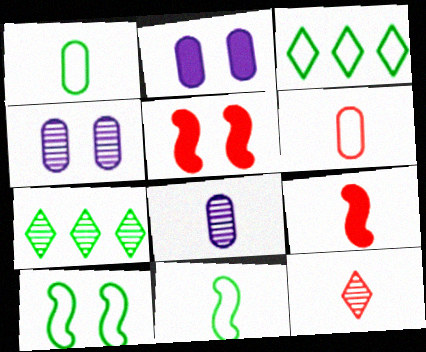[[1, 3, 10], 
[3, 4, 9], 
[3, 5, 8], 
[6, 9, 12]]